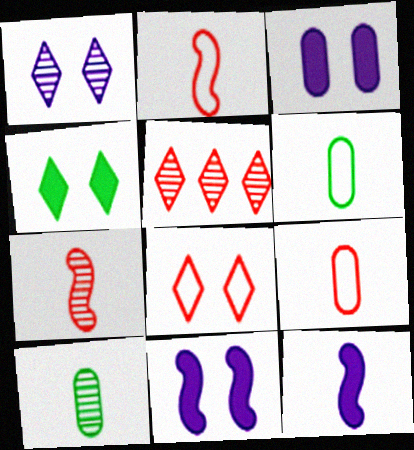[[1, 4, 8], 
[5, 6, 11]]